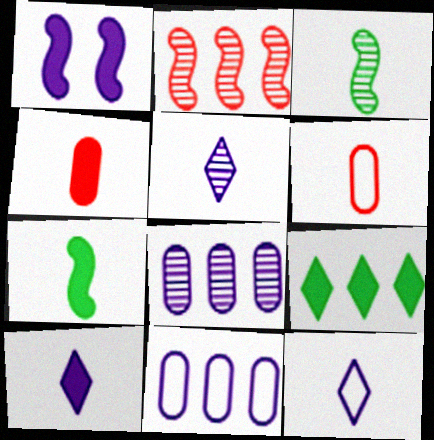[[1, 4, 9], 
[1, 5, 11], 
[1, 8, 12], 
[2, 9, 11], 
[3, 4, 12], 
[3, 6, 10], 
[4, 7, 10], 
[5, 6, 7], 
[5, 10, 12]]